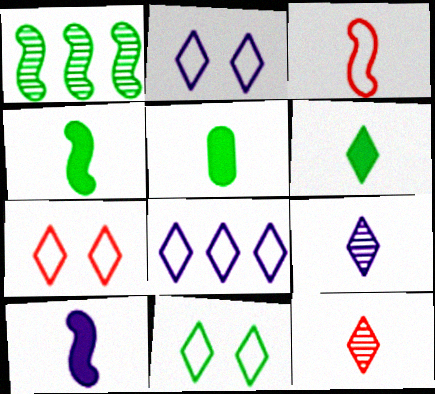[[1, 5, 11], 
[2, 7, 11], 
[3, 5, 9], 
[4, 5, 6]]